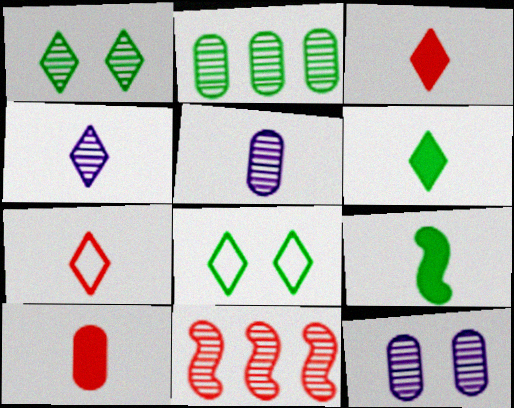[[1, 5, 11], 
[2, 8, 9], 
[4, 6, 7], 
[5, 7, 9]]